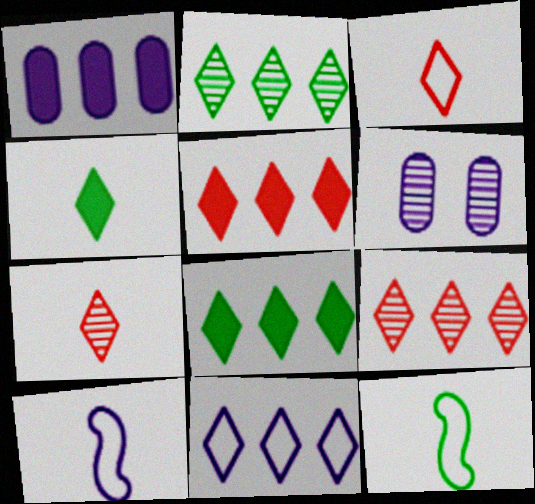[[2, 5, 11], 
[5, 6, 12], 
[8, 9, 11]]